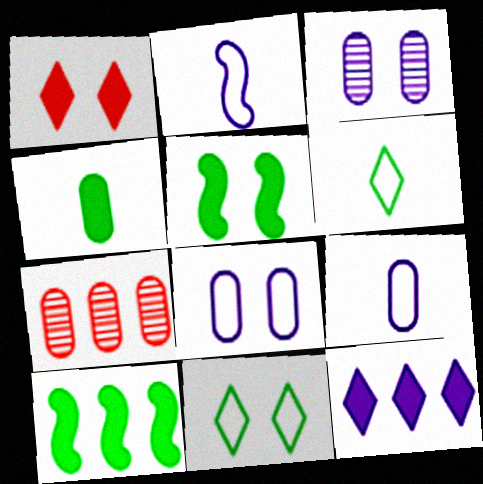[[2, 3, 12], 
[4, 7, 8]]